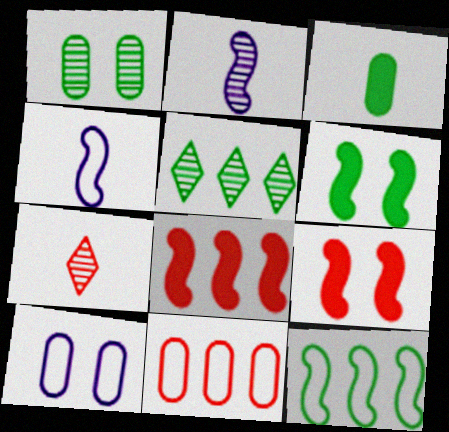[[2, 9, 12], 
[3, 4, 7], 
[7, 9, 11]]